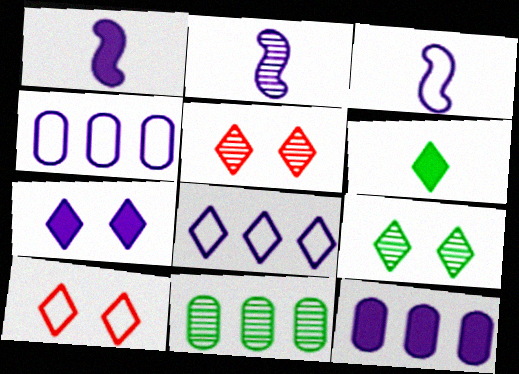[[1, 2, 3], 
[1, 7, 12], 
[1, 10, 11], 
[2, 4, 7], 
[2, 5, 11], 
[5, 6, 8], 
[7, 9, 10]]